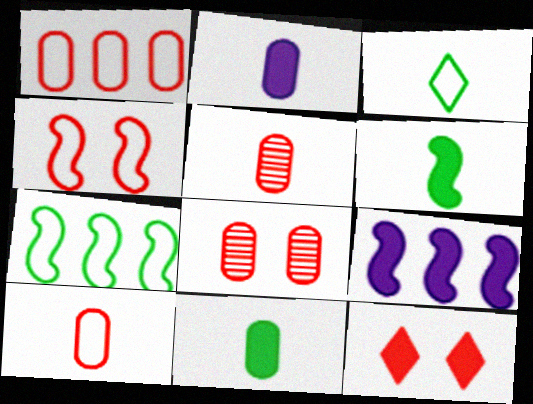[[3, 8, 9], 
[4, 8, 12], 
[9, 11, 12]]